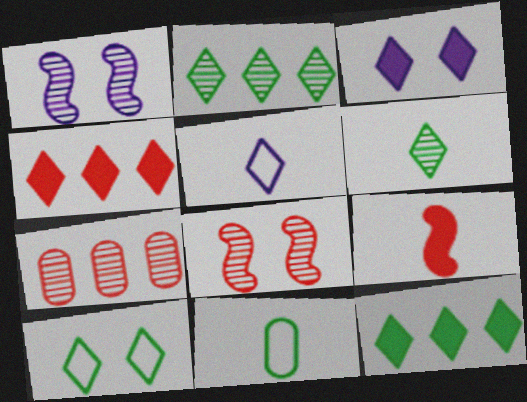[[1, 4, 11], 
[1, 6, 7], 
[6, 10, 12]]